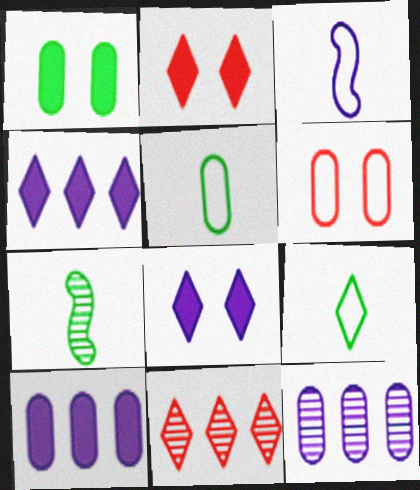[[1, 3, 11], 
[3, 8, 12], 
[4, 6, 7], 
[8, 9, 11]]